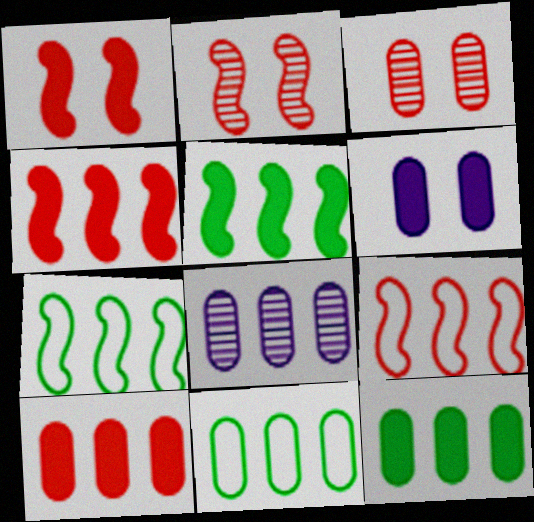[[8, 10, 11]]